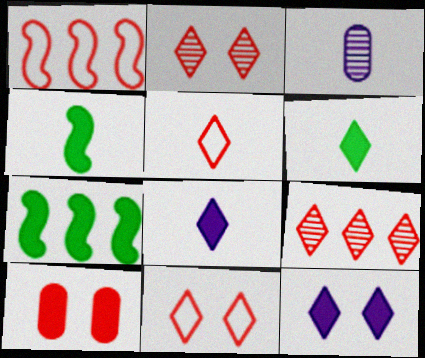[[3, 4, 5], 
[3, 7, 11], 
[7, 8, 10]]